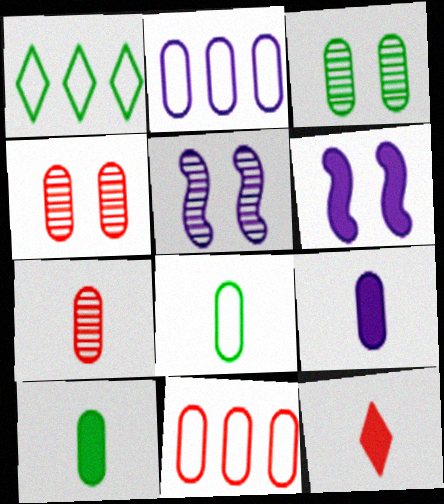[[1, 6, 7], 
[2, 4, 10], 
[3, 9, 11], 
[7, 8, 9]]